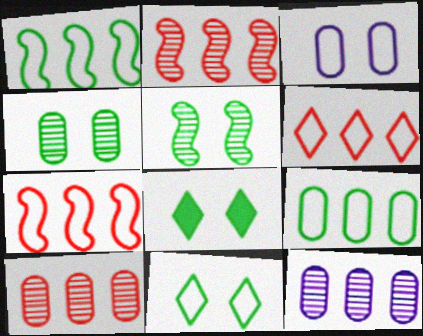[]